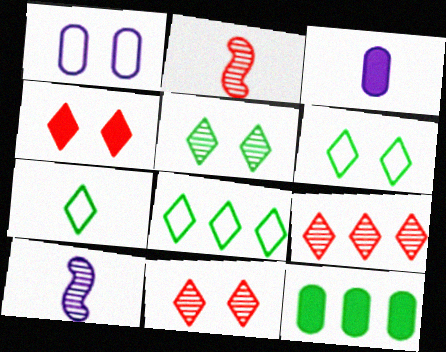[[2, 3, 7], 
[6, 7, 8]]